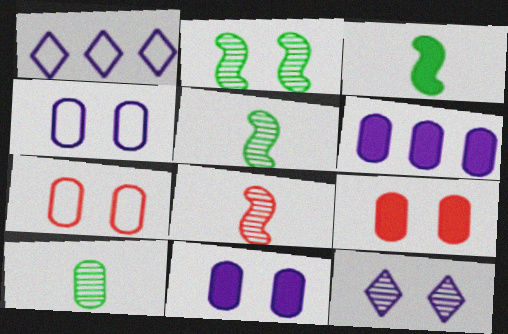[[1, 5, 9], 
[6, 7, 10]]